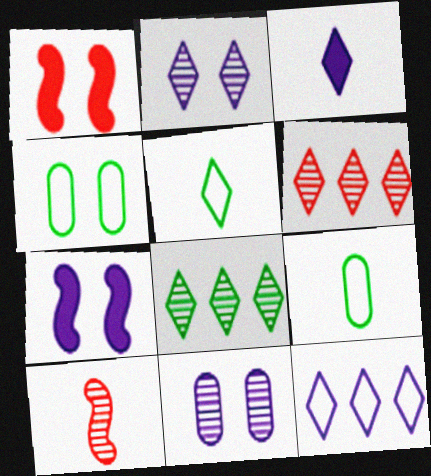[[1, 2, 4], 
[2, 3, 12], 
[3, 9, 10], 
[6, 7, 9], 
[8, 10, 11]]